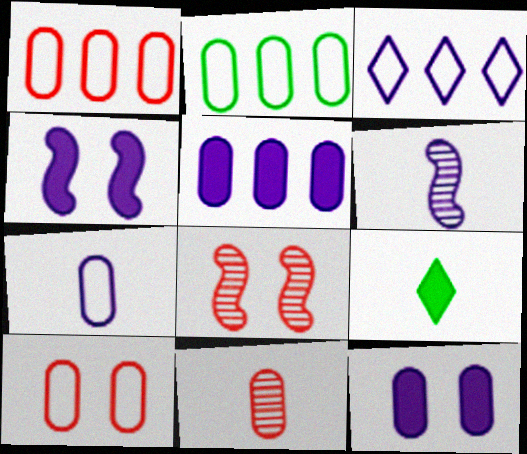[[2, 7, 10], 
[2, 11, 12], 
[3, 6, 12]]